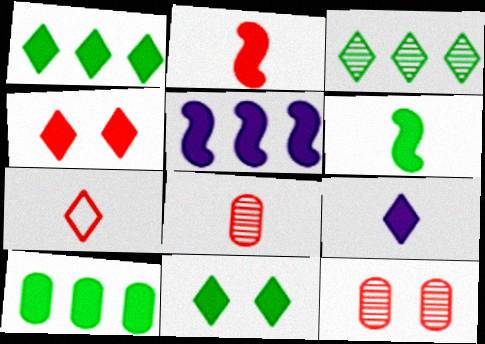[[1, 4, 9], 
[2, 7, 8], 
[6, 10, 11]]